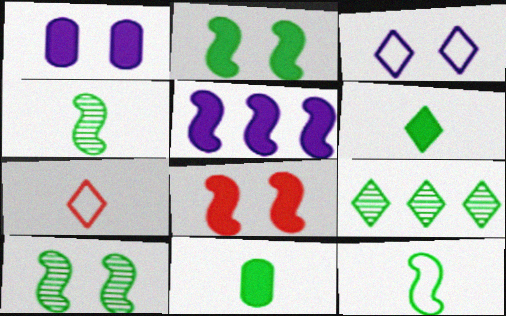[]